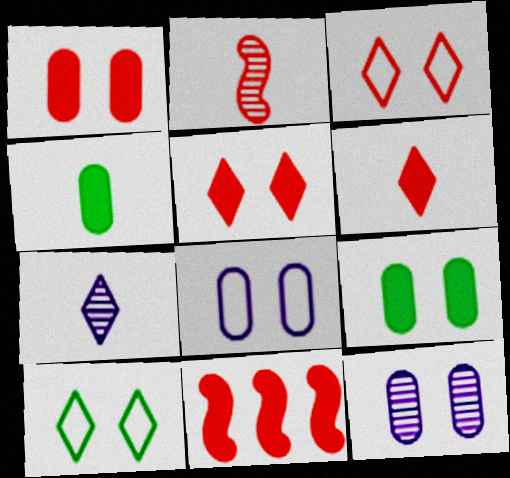[[1, 6, 11]]